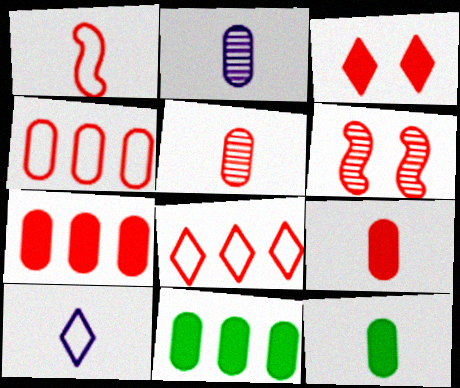[[6, 8, 9], 
[6, 10, 11]]